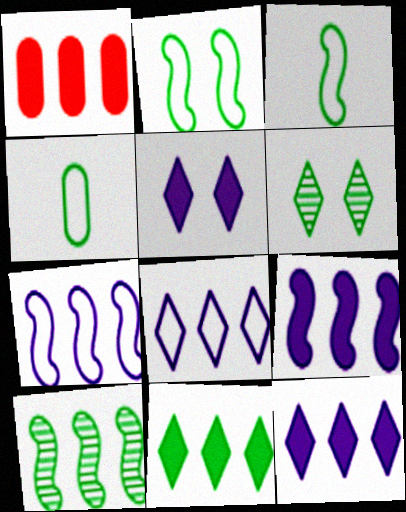[[1, 8, 10], 
[1, 9, 11]]